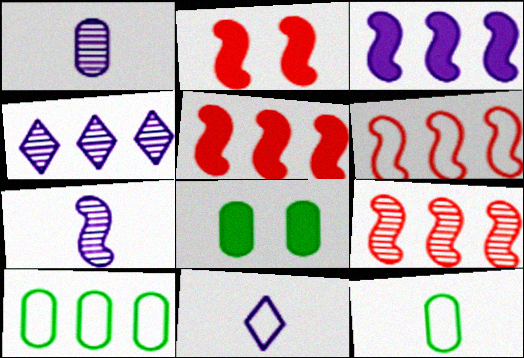[[2, 4, 12], 
[4, 5, 10], 
[5, 6, 9], 
[8, 9, 11]]